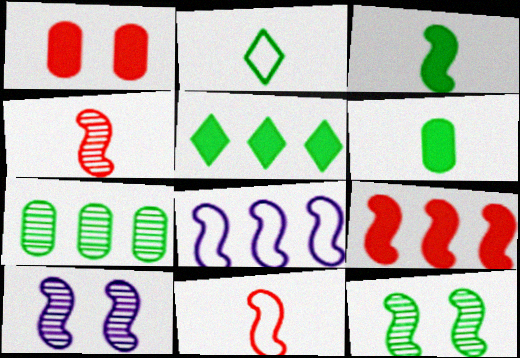[]